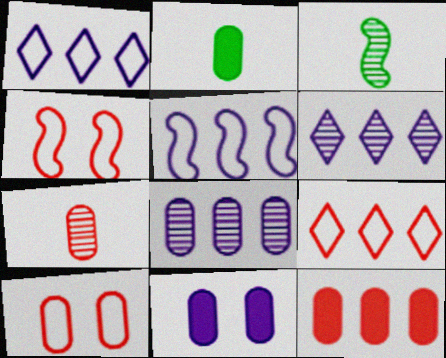[[2, 4, 6], 
[2, 8, 10], 
[2, 11, 12], 
[3, 9, 11], 
[7, 10, 12]]